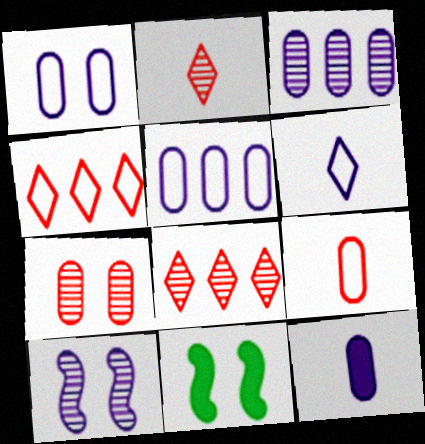[[1, 3, 12], 
[2, 5, 11]]